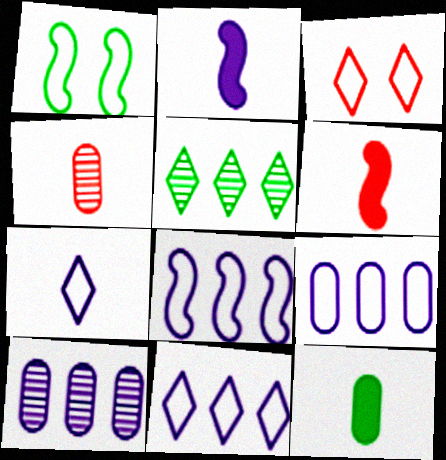[[1, 5, 12], 
[8, 9, 11]]